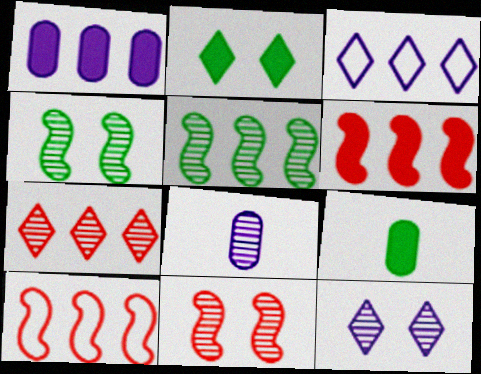[[2, 8, 10], 
[3, 9, 11], 
[4, 7, 8], 
[9, 10, 12]]